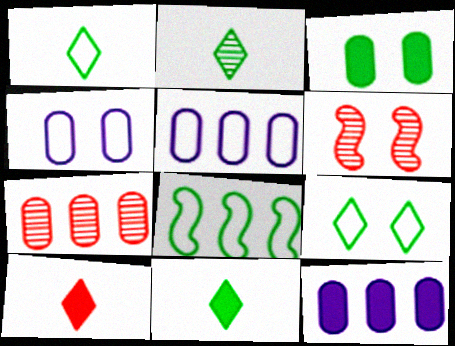[[1, 2, 11], 
[1, 6, 12], 
[2, 3, 8], 
[5, 6, 11]]